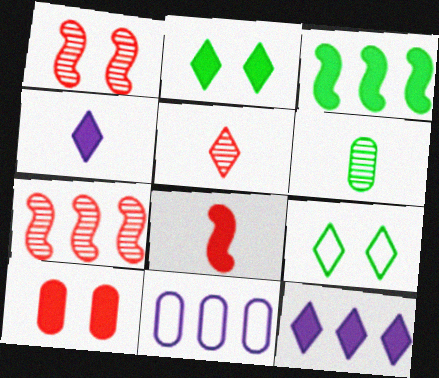[[3, 4, 10], 
[3, 6, 9], 
[5, 9, 12], 
[6, 10, 11]]